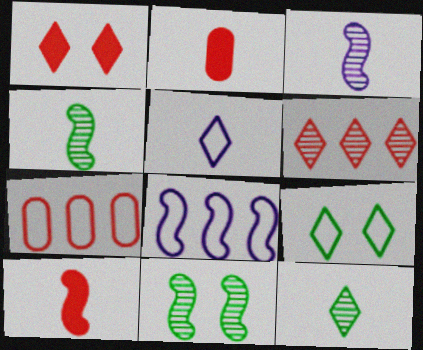[[2, 4, 5], 
[8, 10, 11]]